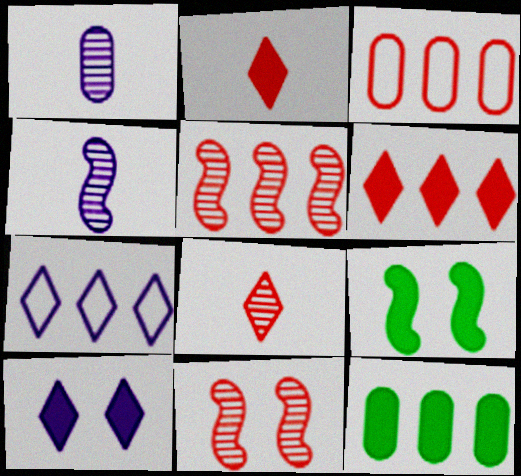[[2, 3, 11], 
[3, 5, 6], 
[5, 7, 12]]